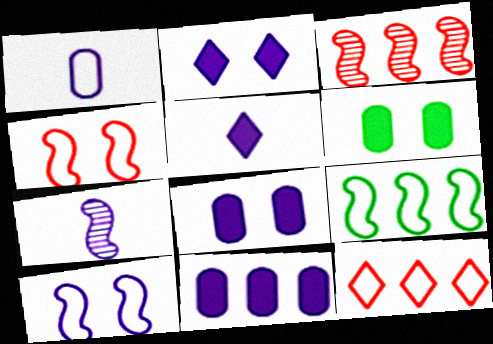[[1, 5, 7], 
[6, 7, 12]]